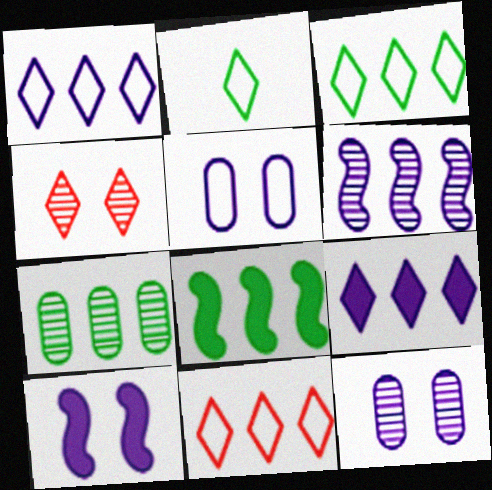[[1, 3, 11], 
[2, 4, 9], 
[3, 7, 8]]